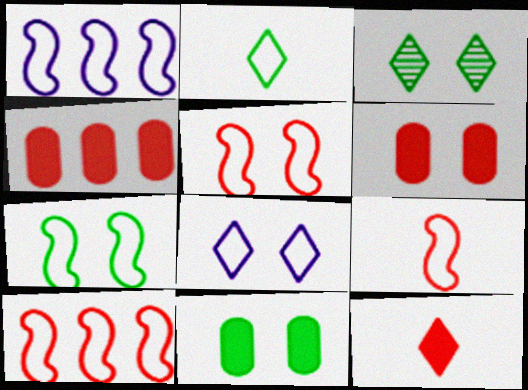[[1, 7, 9], 
[3, 7, 11], 
[5, 9, 10]]